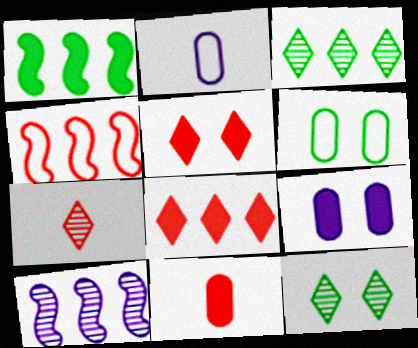[[1, 4, 10]]